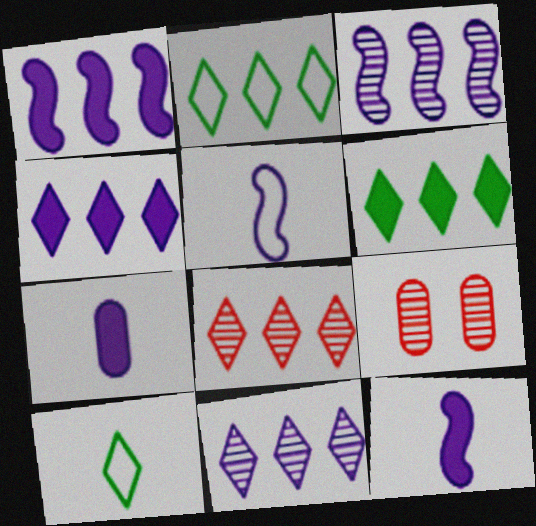[[1, 9, 10], 
[2, 4, 8], 
[2, 9, 12], 
[5, 6, 9]]